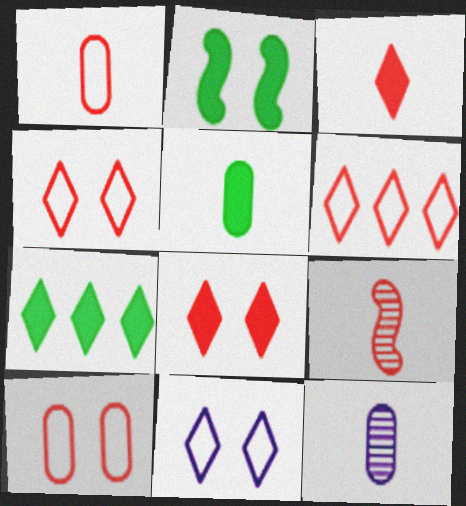[[1, 3, 9], 
[1, 5, 12], 
[2, 5, 7], 
[2, 6, 12]]